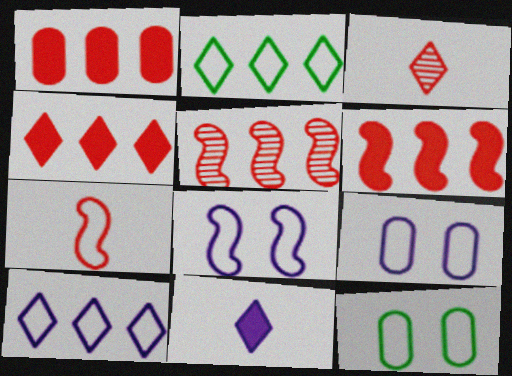[[1, 4, 6], 
[2, 7, 9], 
[5, 11, 12], 
[7, 10, 12]]